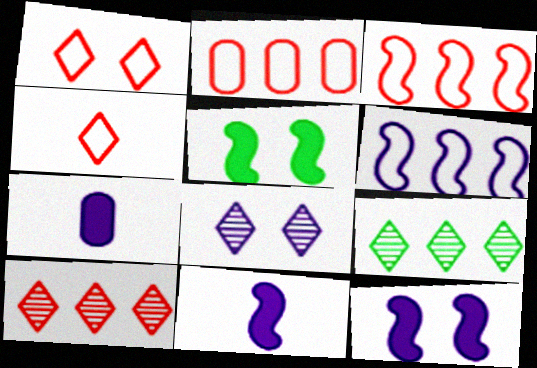[[6, 7, 8]]